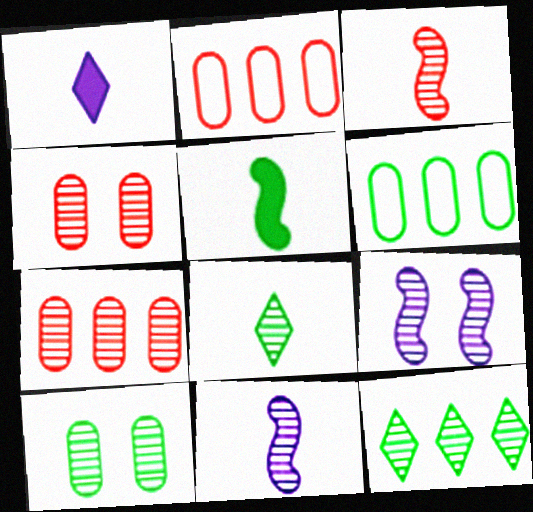[[4, 11, 12], 
[7, 8, 9]]